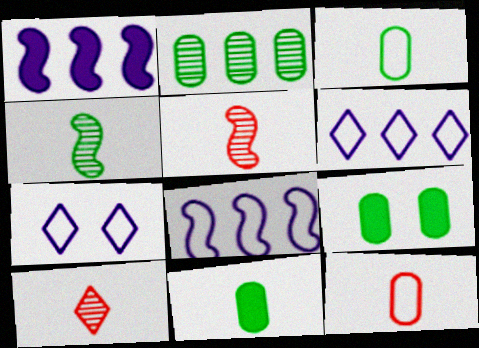[[2, 3, 9], 
[5, 6, 9], 
[8, 9, 10]]